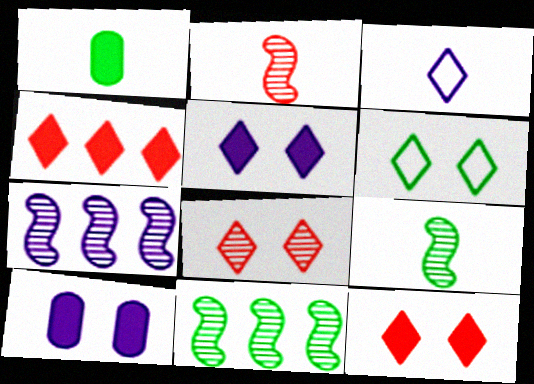[[1, 2, 3], 
[1, 6, 11], 
[3, 7, 10], 
[5, 6, 8]]